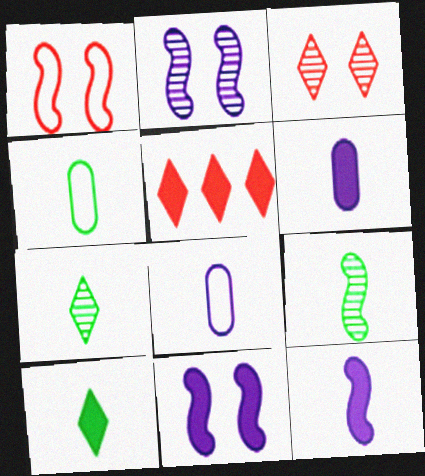[[2, 4, 5], 
[4, 9, 10]]